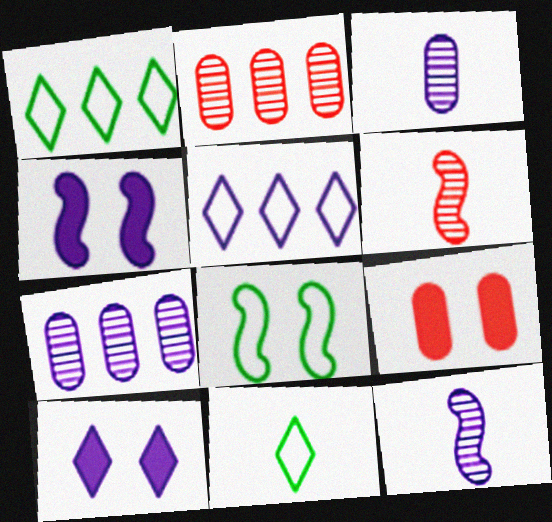[[1, 9, 12], 
[2, 4, 11], 
[3, 4, 5]]